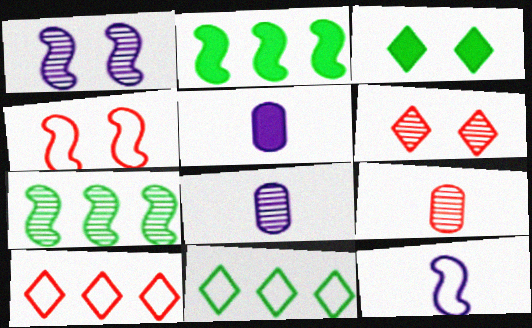[[6, 7, 8]]